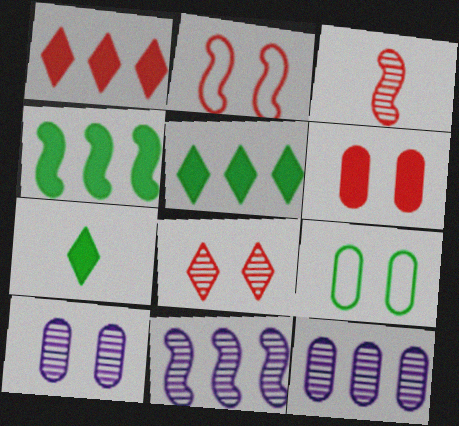[[2, 6, 8], 
[2, 7, 12], 
[6, 9, 10]]